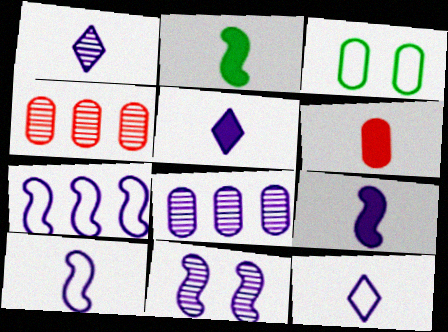[[1, 5, 12], 
[1, 8, 11], 
[2, 5, 6], 
[3, 6, 8], 
[7, 9, 11]]